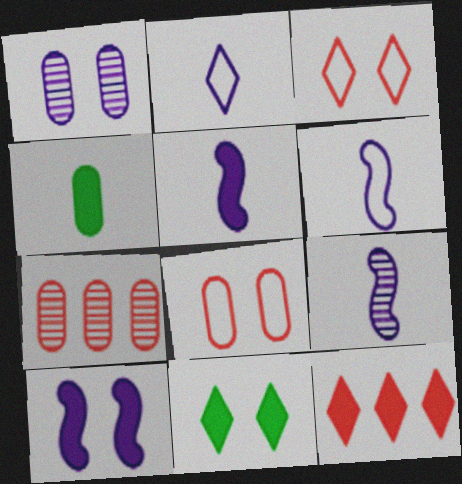[[4, 10, 12], 
[5, 6, 9], 
[6, 7, 11]]